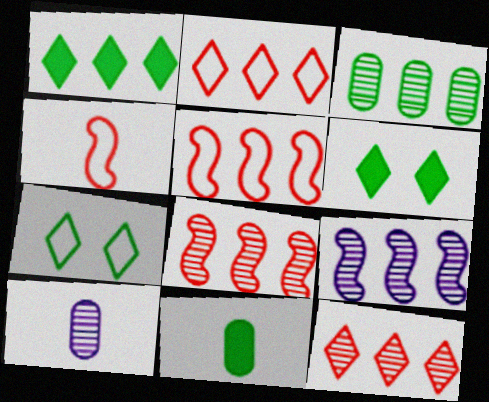[[3, 9, 12], 
[5, 6, 10]]